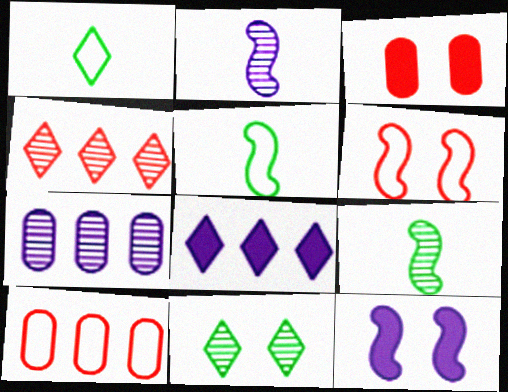[]